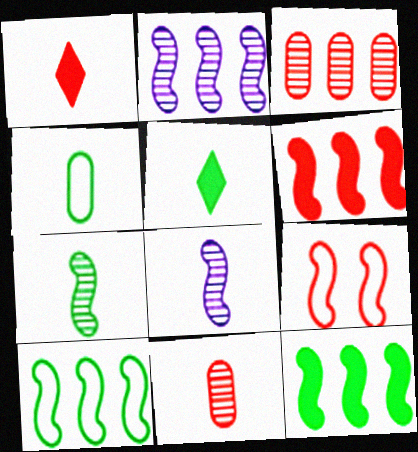[[1, 3, 9], 
[1, 4, 8], 
[2, 6, 10], 
[4, 5, 7], 
[8, 9, 12]]